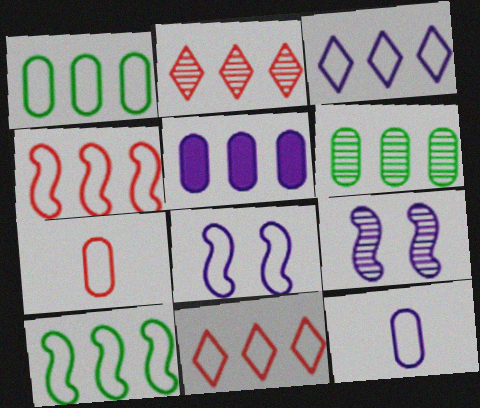[[1, 3, 4], 
[2, 5, 10], 
[3, 8, 12]]